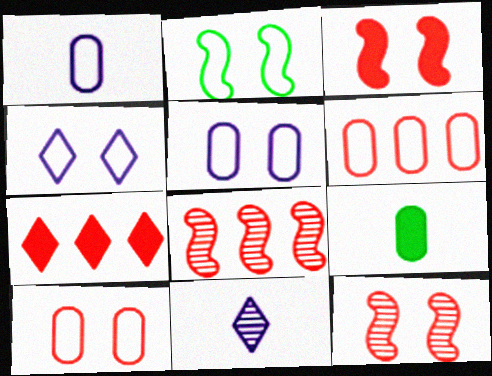[[2, 4, 10], 
[4, 8, 9], 
[6, 7, 8]]